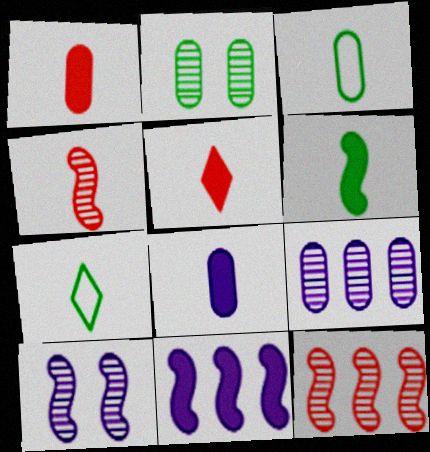[[4, 7, 8], 
[5, 6, 8]]